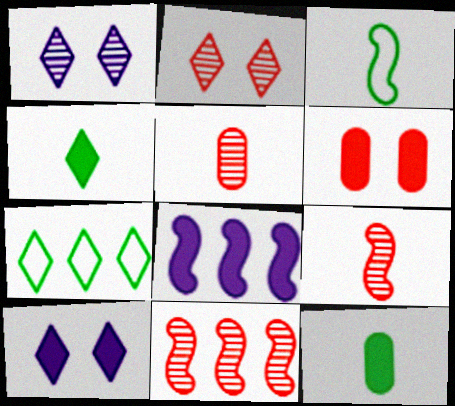[[2, 5, 11], 
[4, 6, 8]]